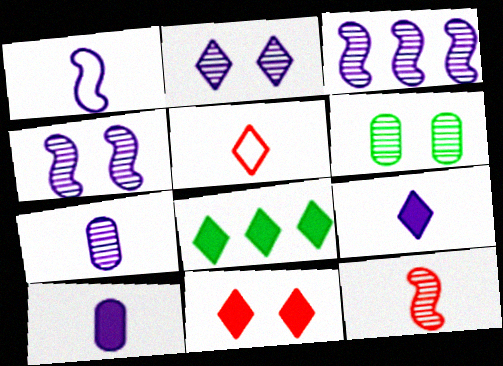[[1, 7, 9], 
[2, 3, 7], 
[2, 5, 8], 
[8, 9, 11]]